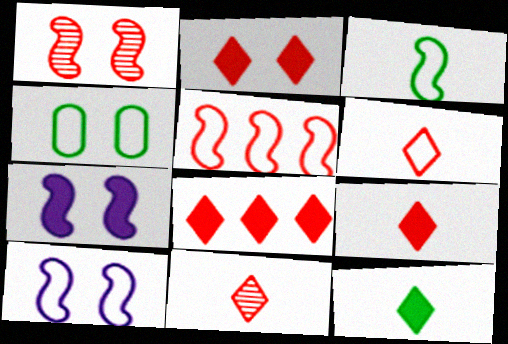[[2, 8, 9], 
[3, 5, 10], 
[6, 9, 11]]